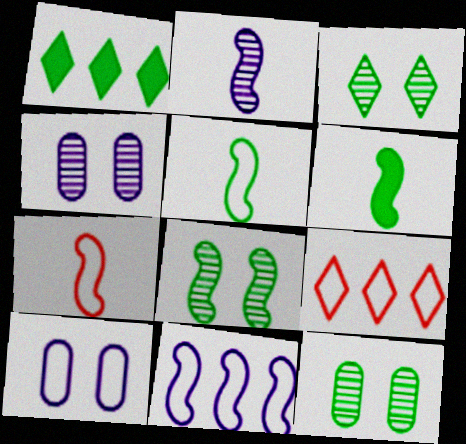[[1, 4, 7], 
[1, 5, 12], 
[2, 6, 7], 
[3, 8, 12], 
[4, 6, 9], 
[5, 9, 10]]